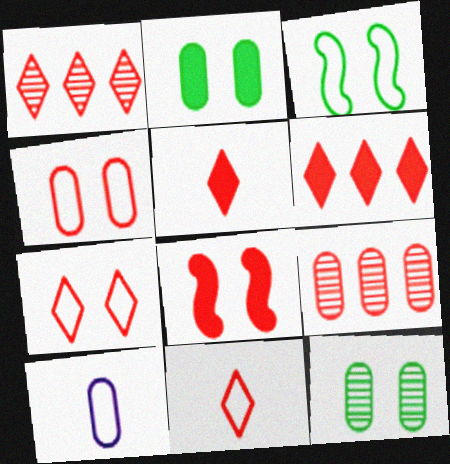[[1, 5, 7], 
[2, 9, 10], 
[8, 9, 11]]